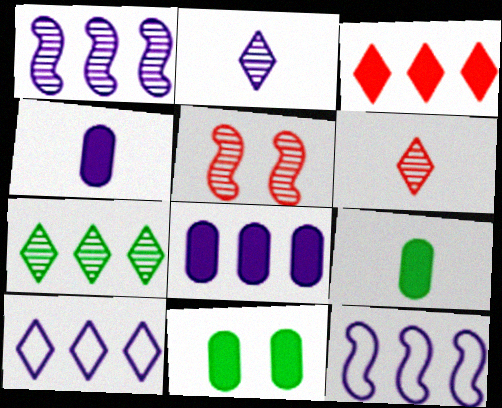[[1, 8, 10], 
[3, 7, 10], 
[5, 9, 10], 
[6, 11, 12]]